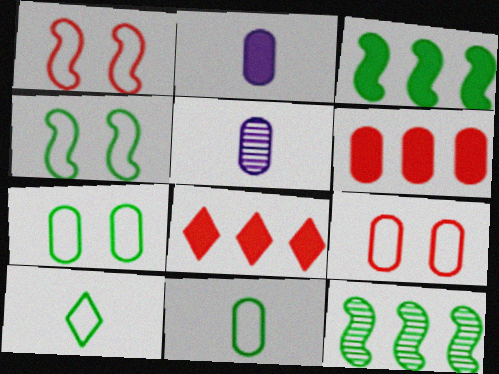[[4, 5, 8], 
[5, 6, 7]]